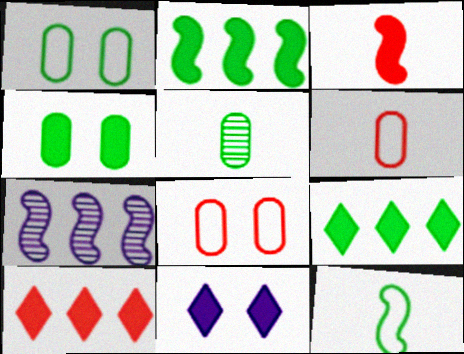[]